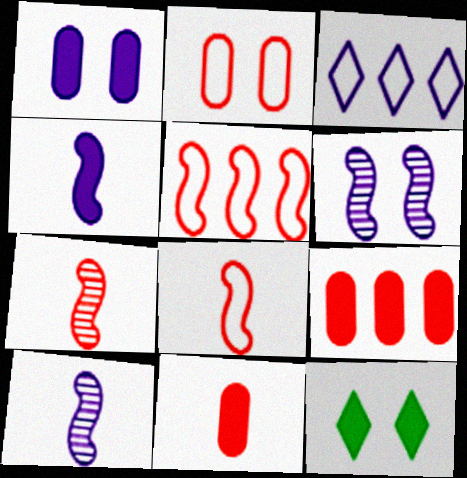[[1, 3, 10], 
[2, 6, 12], 
[4, 9, 12]]